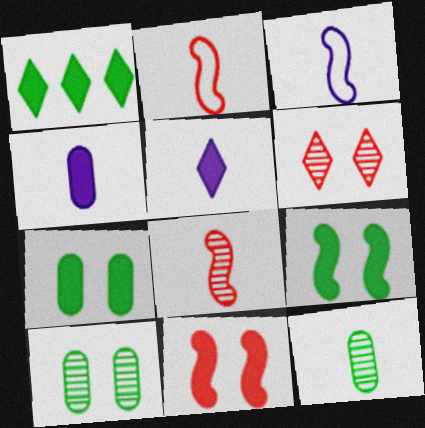[[1, 4, 11], 
[2, 5, 12]]